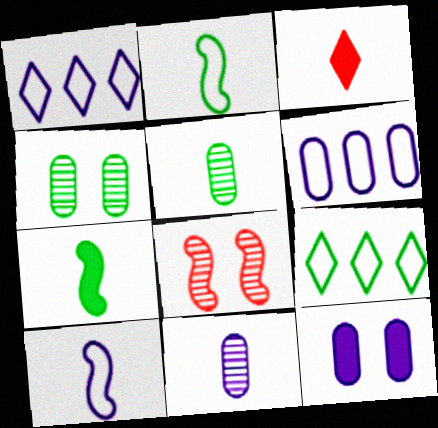[[2, 3, 11], 
[3, 5, 10], 
[4, 7, 9], 
[6, 11, 12]]